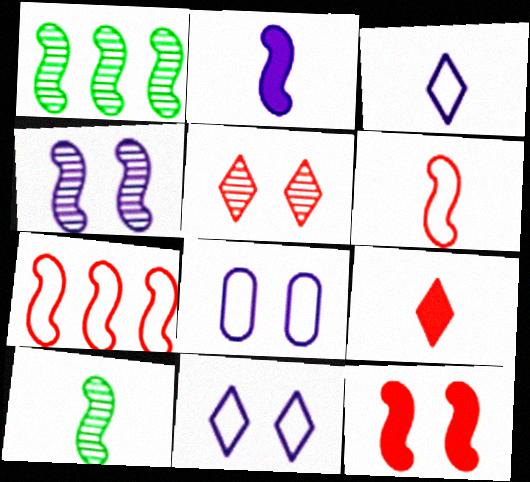[[1, 8, 9], 
[2, 6, 10]]